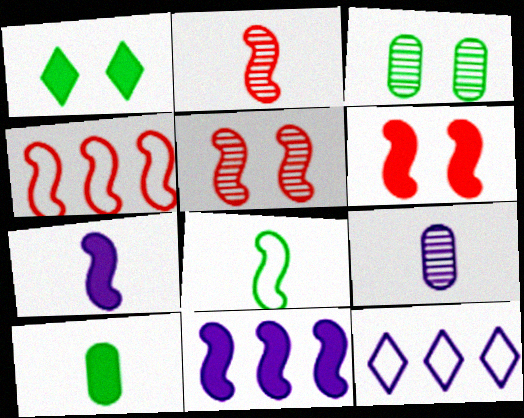[[1, 4, 9], 
[2, 4, 6], 
[2, 7, 8], 
[5, 8, 11], 
[5, 10, 12]]